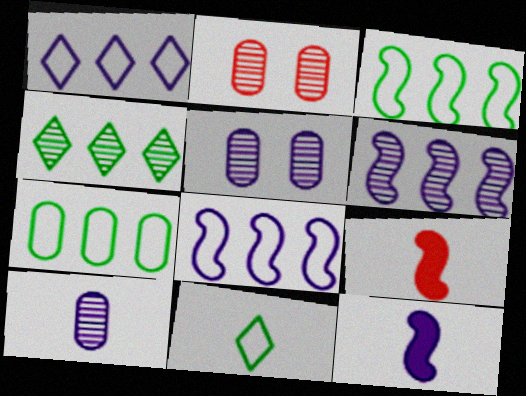[[1, 5, 12], 
[9, 10, 11]]